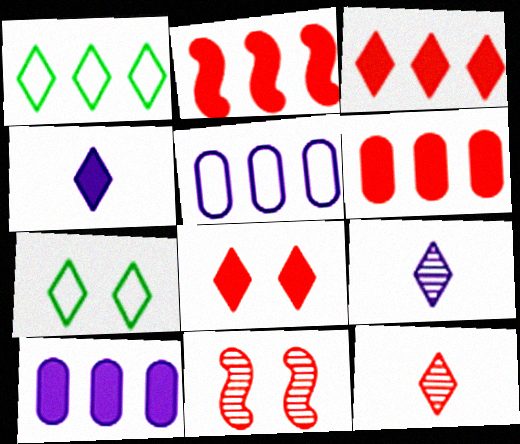[[1, 8, 9], 
[2, 3, 6], 
[3, 7, 9]]